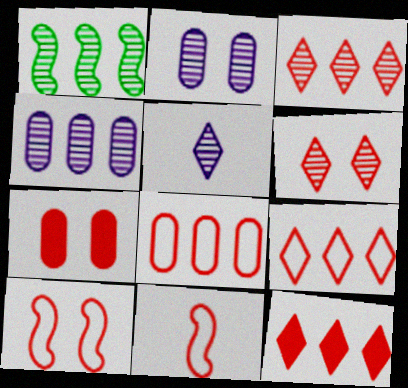[[1, 3, 4], 
[3, 7, 11], 
[3, 9, 12], 
[6, 7, 10]]